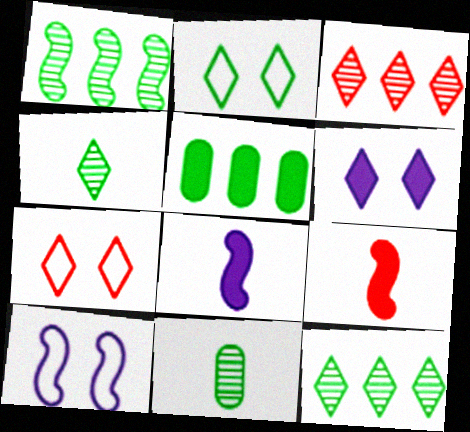[[1, 9, 10], 
[5, 6, 9]]